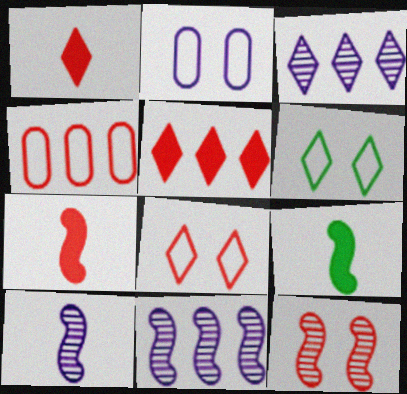[[1, 3, 6], 
[1, 4, 12]]